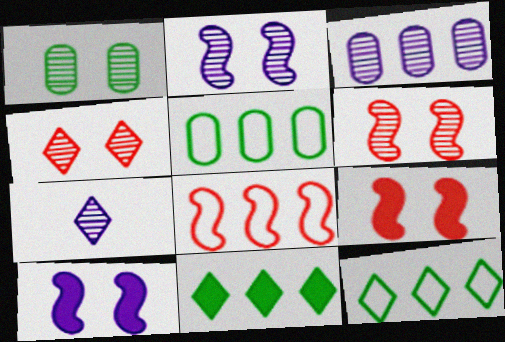[[1, 2, 4], 
[2, 3, 7], 
[3, 8, 11], 
[5, 7, 9]]